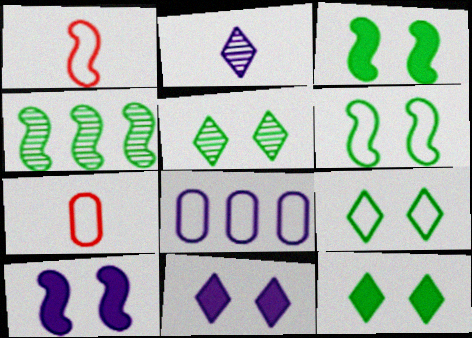[[1, 4, 10], 
[1, 8, 9], 
[2, 8, 10], 
[4, 7, 11], 
[5, 9, 12]]